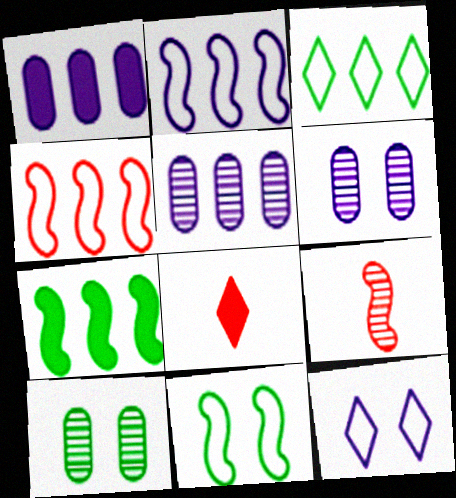[[2, 8, 10], 
[5, 8, 11]]